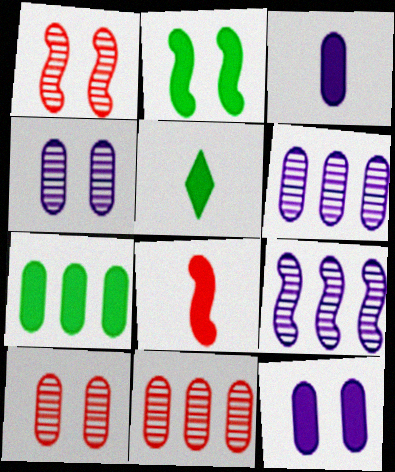[[2, 5, 7], 
[3, 5, 8]]